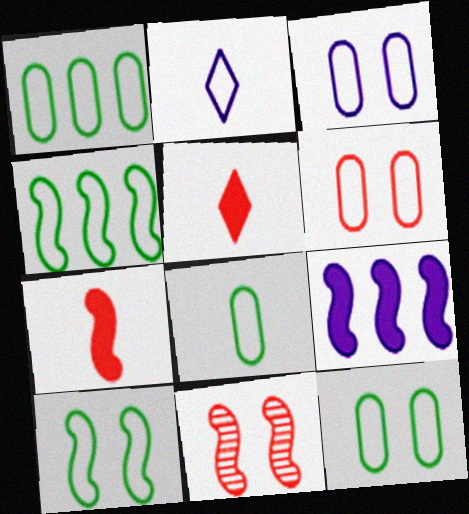[[1, 8, 12], 
[2, 4, 6], 
[3, 6, 12]]